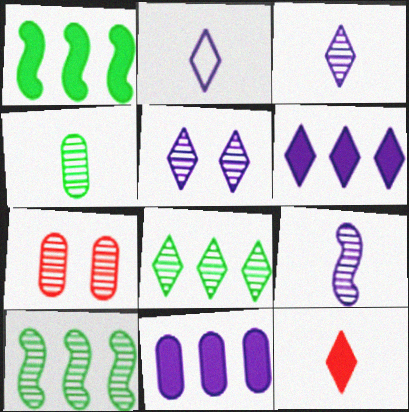[[1, 2, 7], 
[2, 5, 6], 
[3, 7, 10], 
[7, 8, 9]]